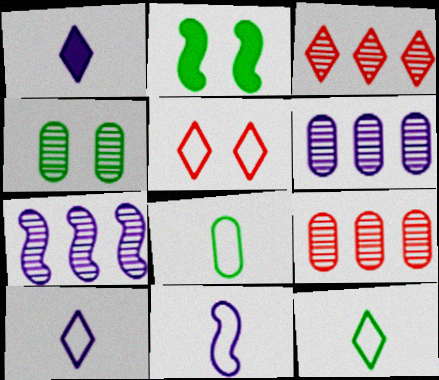[[2, 9, 10]]